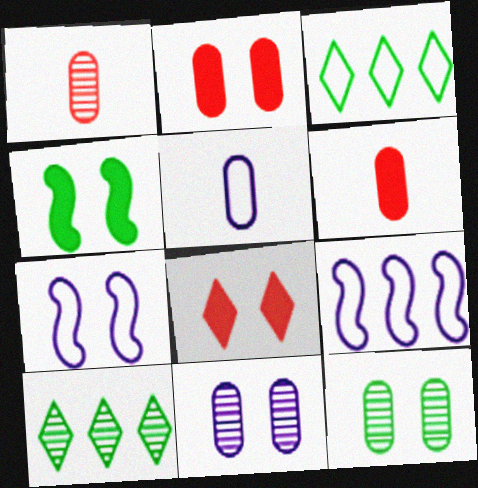[[6, 7, 10], 
[7, 8, 12]]